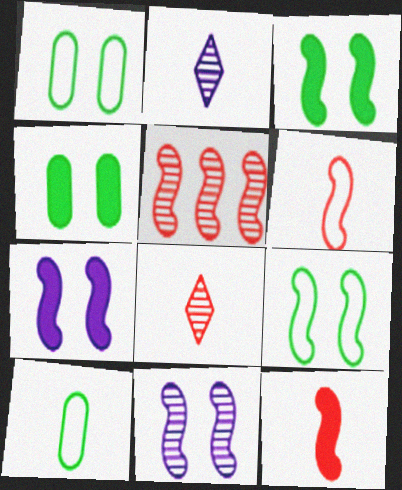[[2, 10, 12]]